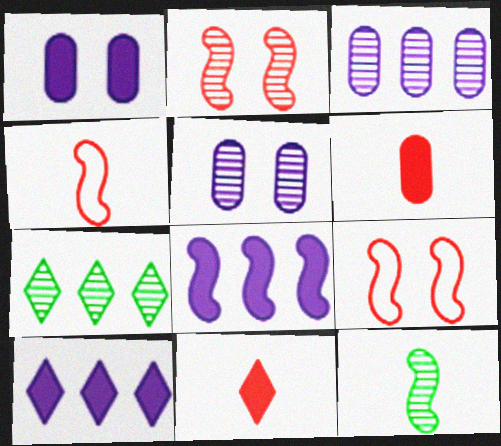[[1, 4, 7], 
[8, 9, 12]]